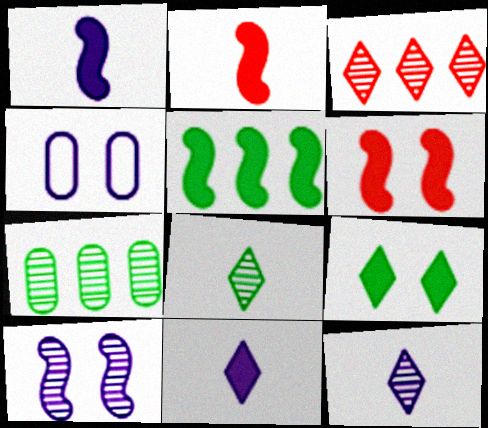[[1, 5, 6]]